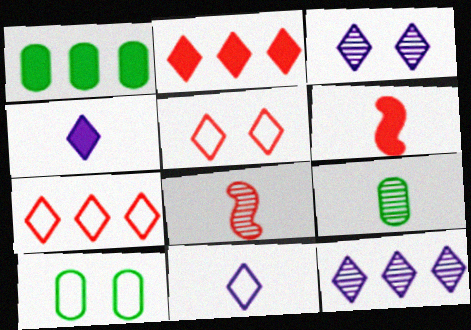[[1, 9, 10], 
[6, 9, 11], 
[6, 10, 12]]